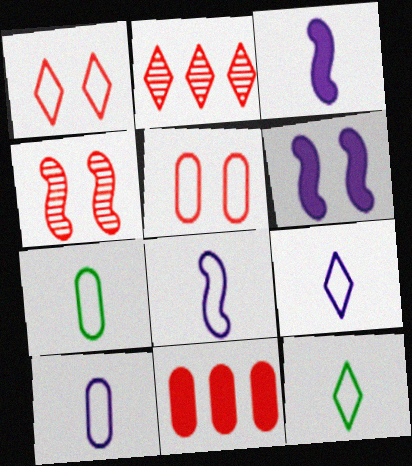[[2, 6, 7], 
[8, 9, 10]]